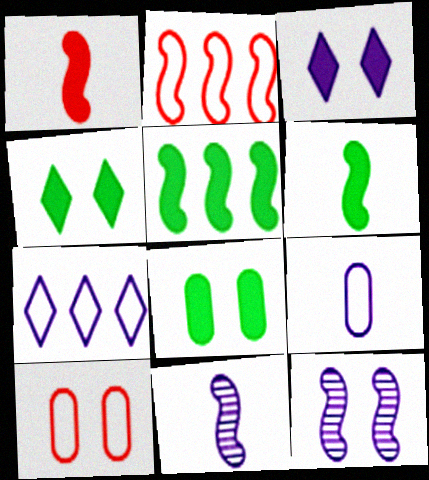[[2, 6, 12], 
[4, 10, 12]]